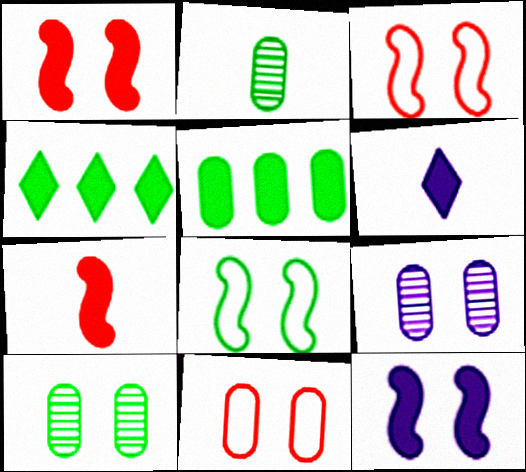[[1, 5, 6], 
[2, 4, 8]]